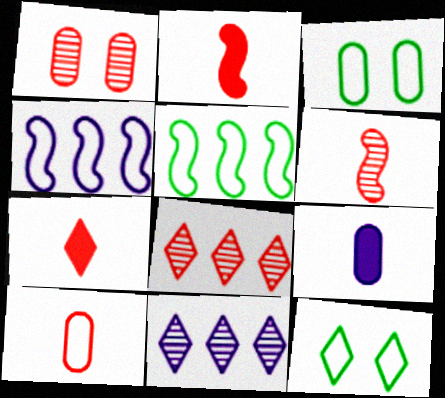[[1, 6, 8], 
[2, 3, 11], 
[4, 10, 12], 
[6, 7, 10], 
[7, 11, 12]]